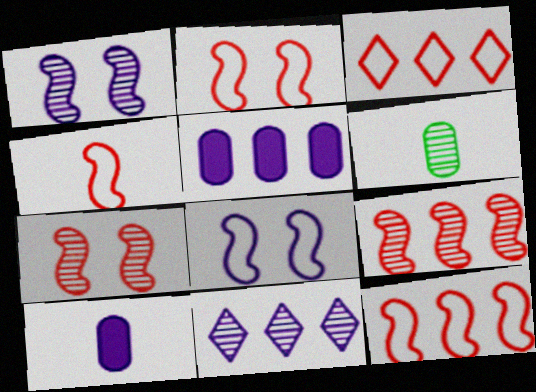[[2, 4, 12], 
[6, 7, 11], 
[8, 10, 11]]